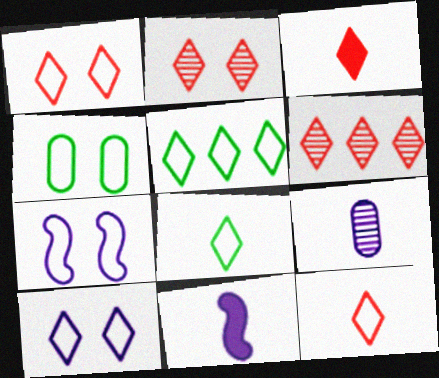[[1, 3, 6], 
[1, 4, 7], 
[4, 6, 11], 
[5, 10, 12]]